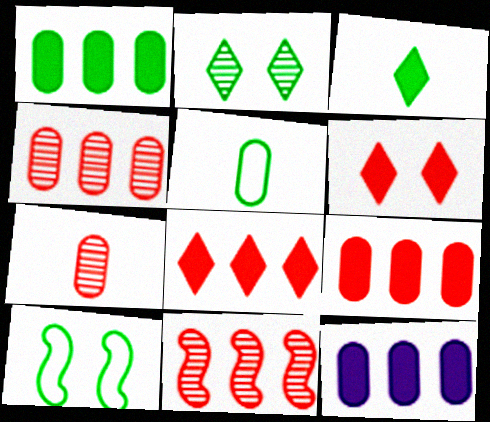[[1, 9, 12]]